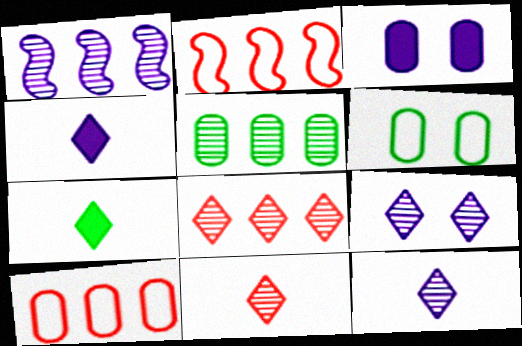[[1, 5, 8]]